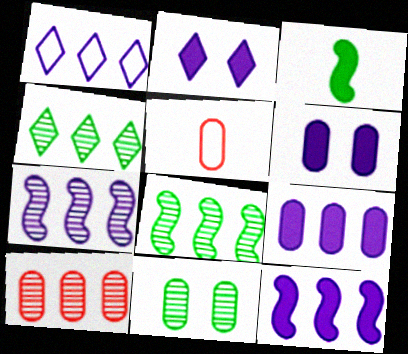[[1, 7, 9], 
[2, 5, 8], 
[4, 7, 10], 
[5, 9, 11]]